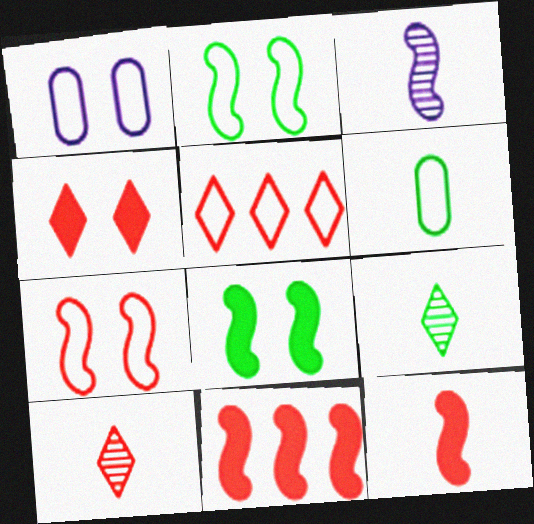[[1, 9, 11], 
[2, 3, 11], 
[4, 5, 10]]